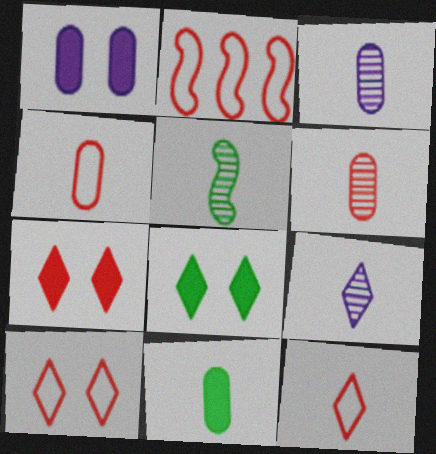[[2, 3, 8], 
[2, 4, 10], 
[2, 6, 7], 
[3, 4, 11], 
[5, 6, 9]]